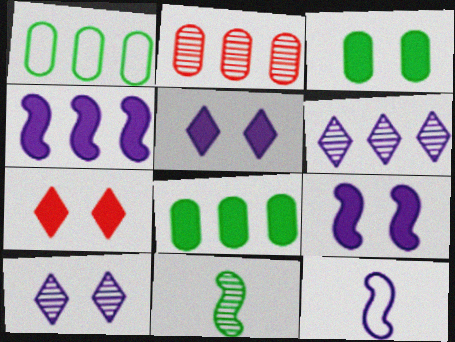[[2, 10, 11], 
[3, 7, 9]]